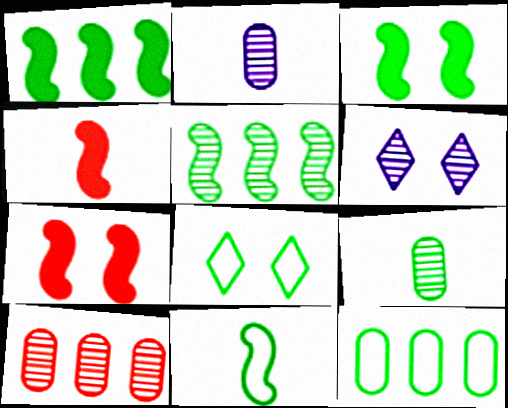[[1, 8, 9], 
[3, 5, 11], 
[4, 6, 12], 
[8, 11, 12]]